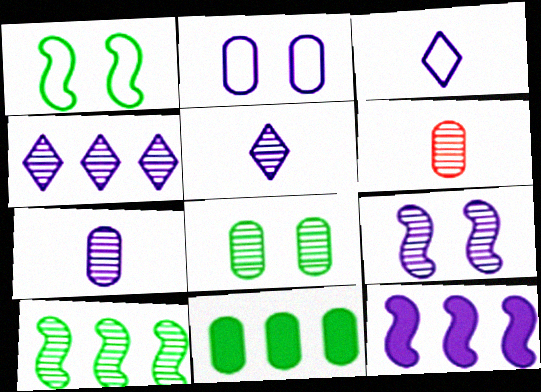[[2, 5, 12], 
[2, 6, 11], 
[4, 7, 9]]